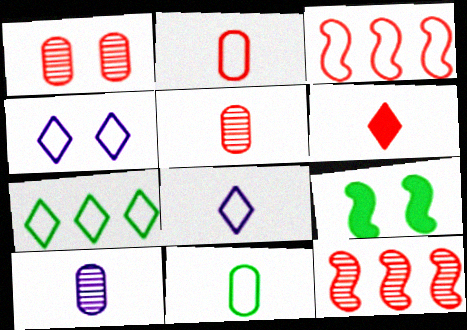[[1, 3, 6], 
[1, 4, 9], 
[3, 4, 11]]